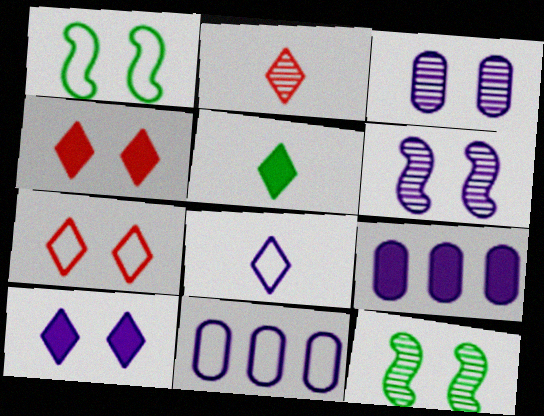[[1, 2, 9], 
[1, 3, 4], 
[2, 5, 8], 
[6, 8, 9]]